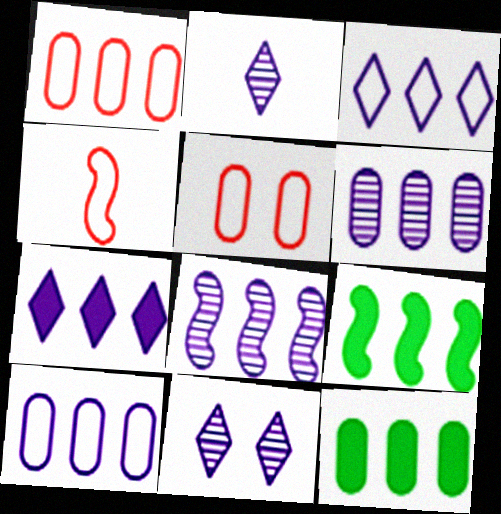[[1, 6, 12], 
[2, 5, 9], 
[4, 11, 12], 
[7, 8, 10]]